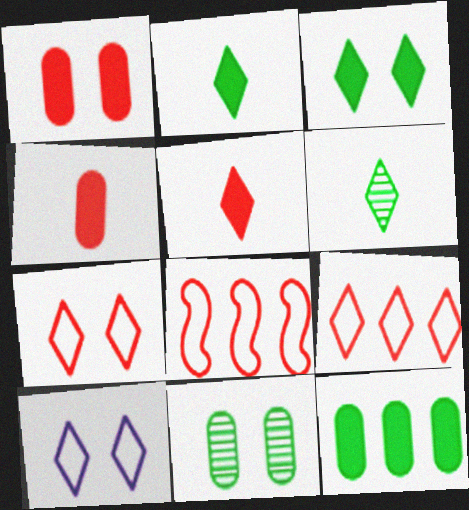[]